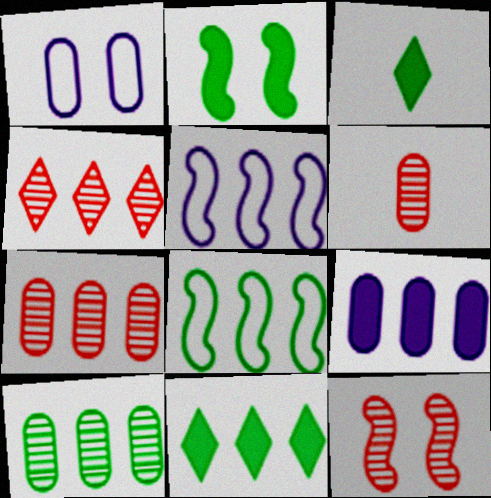[[4, 6, 12], 
[4, 8, 9], 
[5, 7, 11], 
[8, 10, 11]]